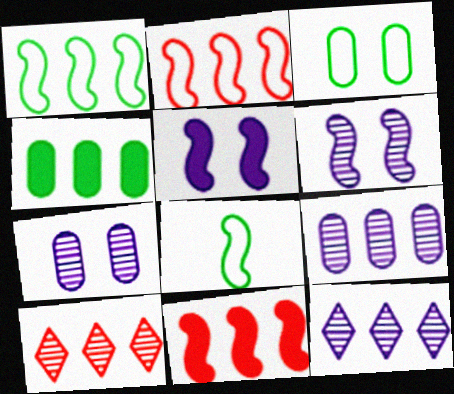[[2, 4, 12], 
[6, 8, 11]]